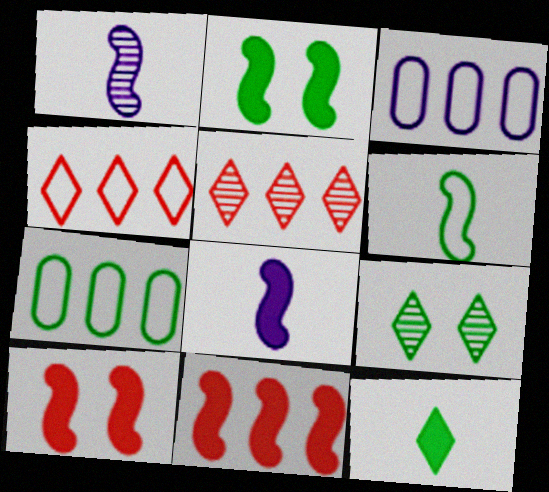[[2, 8, 11]]